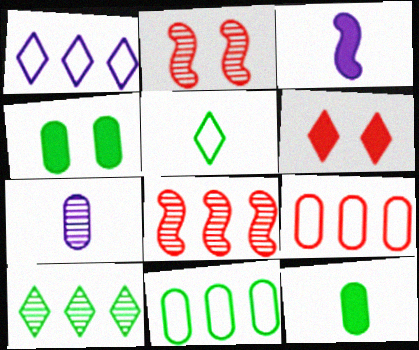[[1, 2, 12], 
[2, 7, 10], 
[4, 7, 9]]